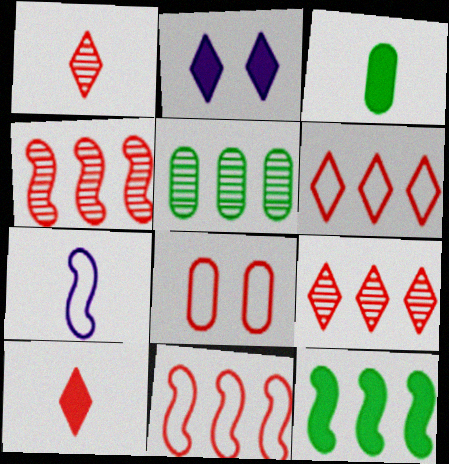[[1, 3, 7], 
[4, 8, 10]]